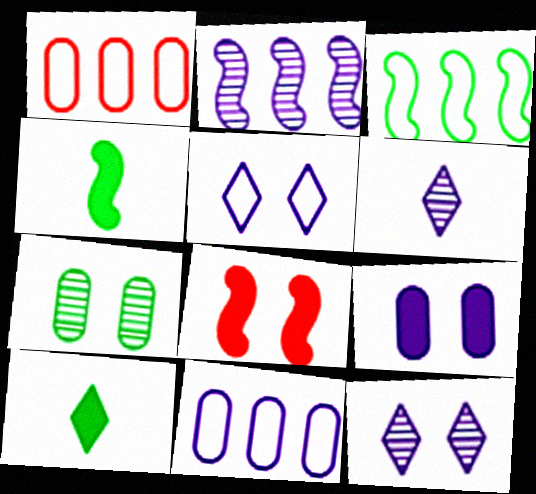[[1, 4, 12], 
[3, 7, 10], 
[5, 7, 8]]